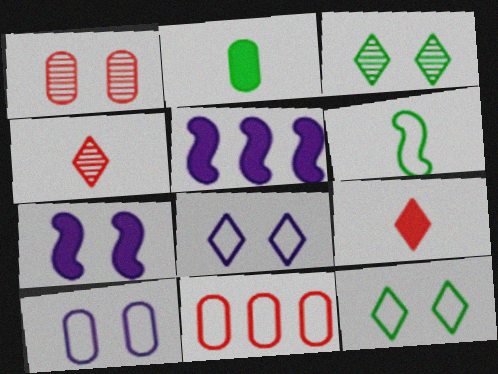[[1, 7, 12], 
[6, 8, 11]]